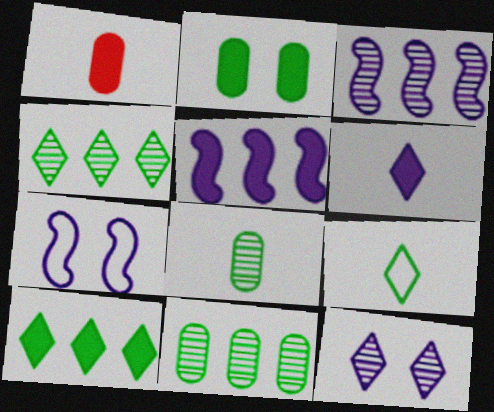[[1, 4, 7]]